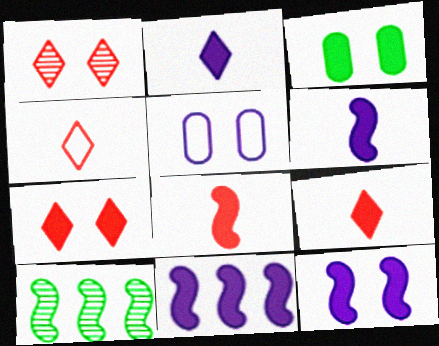[[3, 7, 12], 
[3, 9, 11], 
[5, 9, 10], 
[6, 11, 12]]